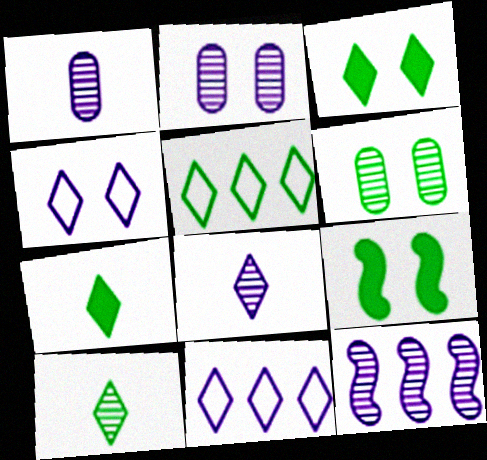[[2, 8, 12], 
[3, 5, 10]]